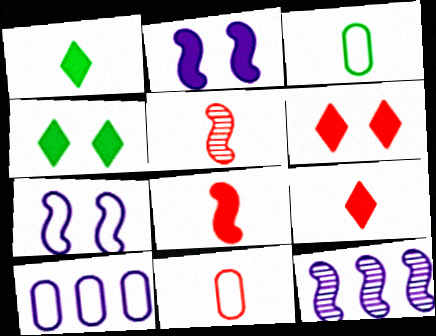[[3, 6, 12], 
[4, 5, 10], 
[4, 11, 12], 
[5, 9, 11]]